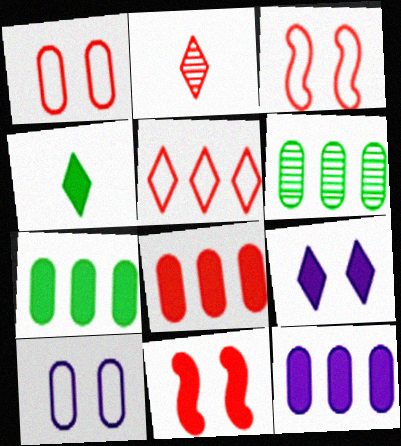[[2, 3, 8], 
[4, 11, 12], 
[7, 8, 12]]